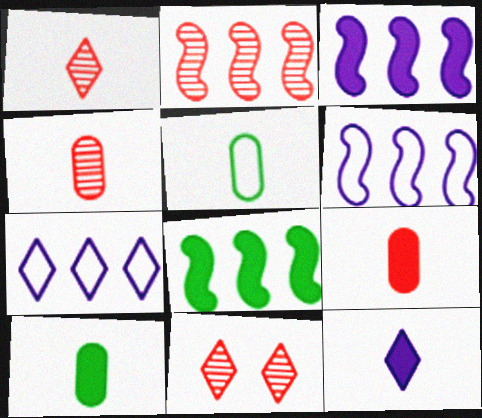[[2, 4, 11], 
[2, 6, 8], 
[3, 5, 11], 
[6, 10, 11]]